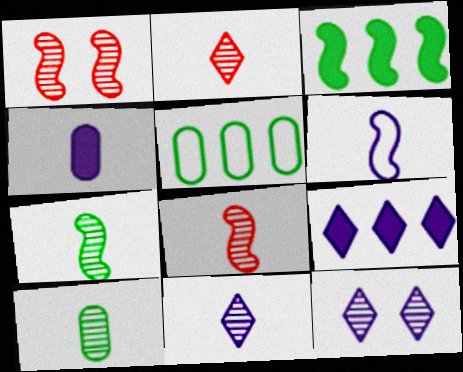[[1, 3, 6], 
[4, 6, 11], 
[8, 10, 11]]